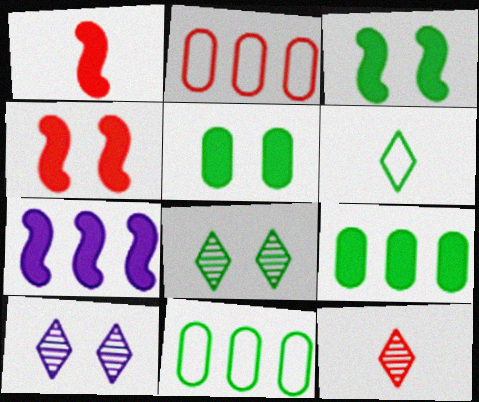[[1, 3, 7], 
[1, 10, 11], 
[2, 4, 12]]